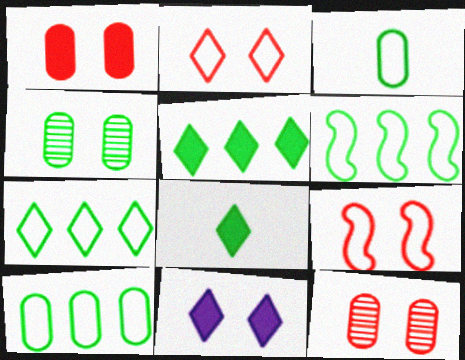[[4, 6, 8], 
[4, 9, 11], 
[6, 7, 10]]